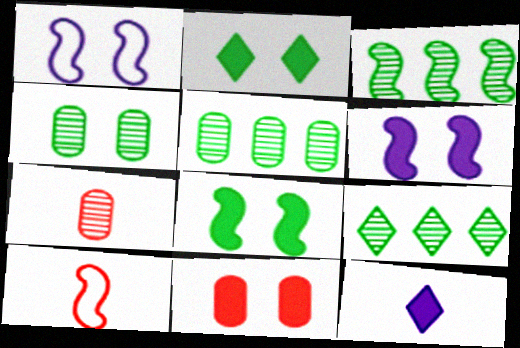[[2, 6, 11], 
[3, 5, 9], 
[3, 6, 10]]